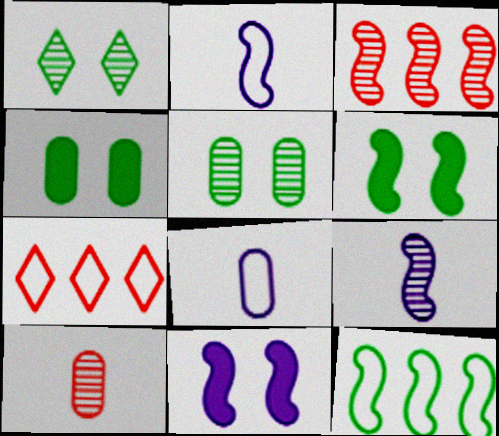[[2, 3, 6], 
[4, 7, 9]]